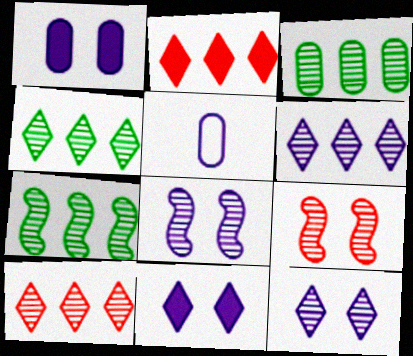[[3, 4, 7], 
[4, 6, 10]]